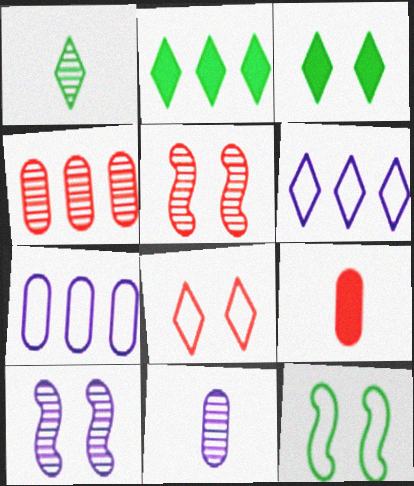[[1, 4, 10]]